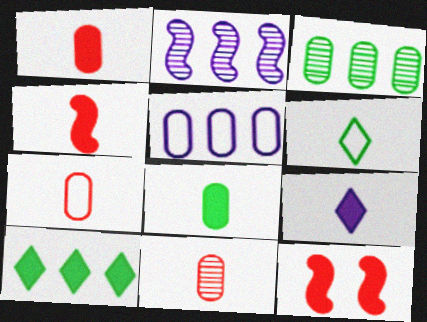[[1, 7, 11], 
[4, 8, 9]]